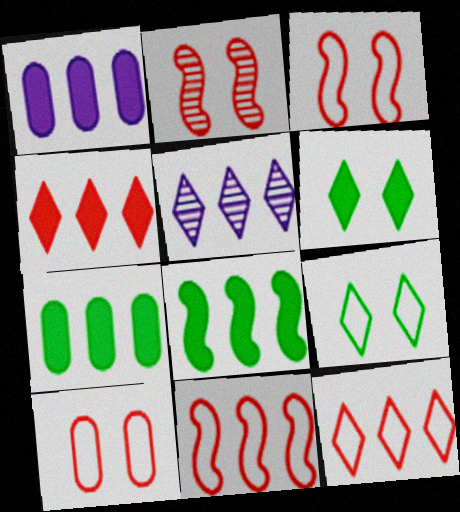[[1, 4, 8], 
[5, 7, 11]]